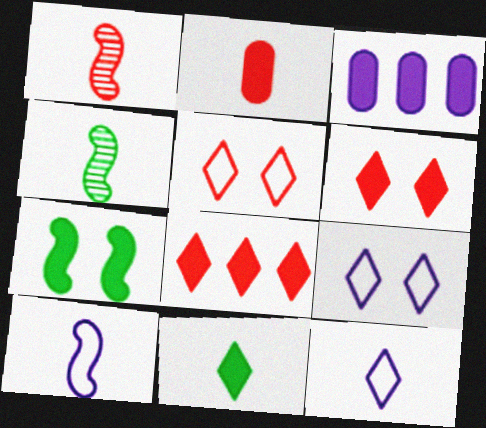[[2, 4, 12], 
[3, 4, 5]]